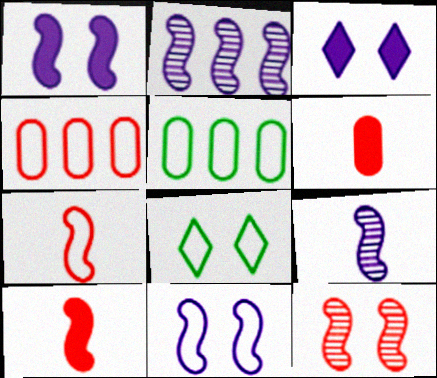[[2, 6, 8]]